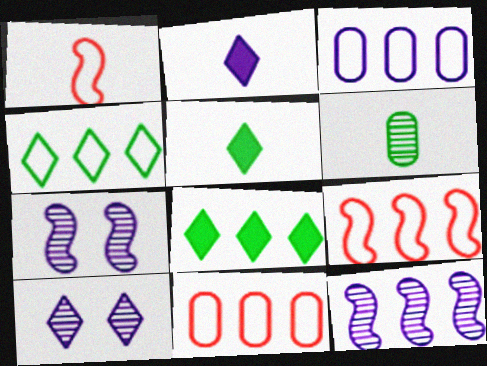[[1, 2, 6], 
[2, 3, 7], 
[3, 4, 9], 
[5, 7, 11], 
[8, 11, 12]]